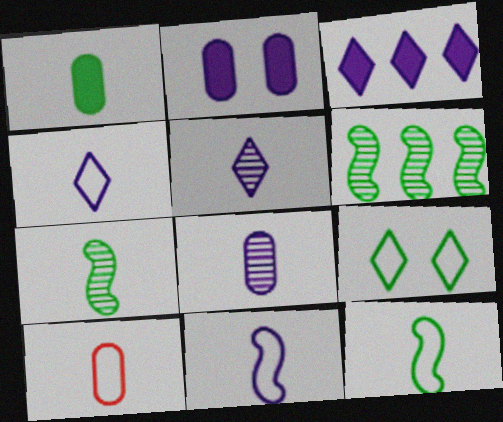[[1, 6, 9], 
[1, 8, 10], 
[4, 10, 12]]